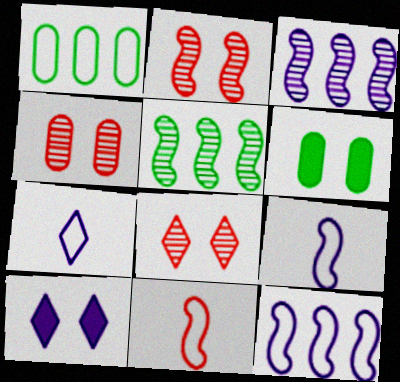[[2, 4, 8]]